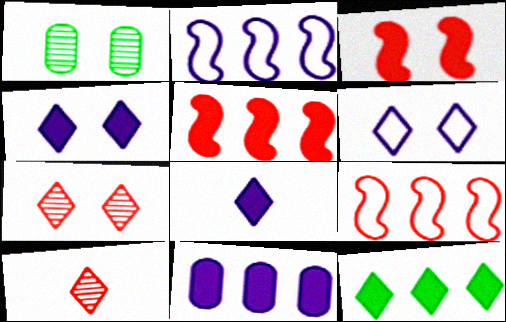[[1, 3, 6], 
[1, 8, 9], 
[5, 11, 12], 
[6, 10, 12]]